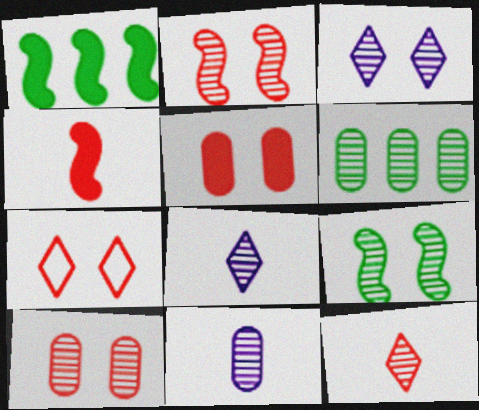[[1, 7, 11], 
[2, 5, 7], 
[2, 6, 8], 
[3, 9, 10], 
[6, 10, 11]]